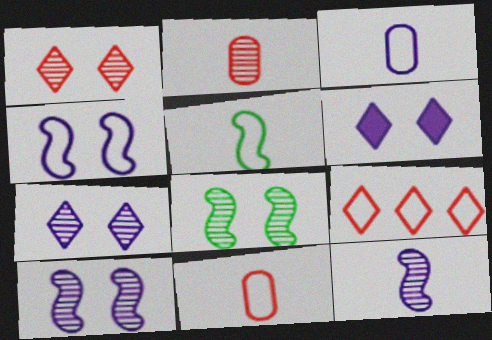[]